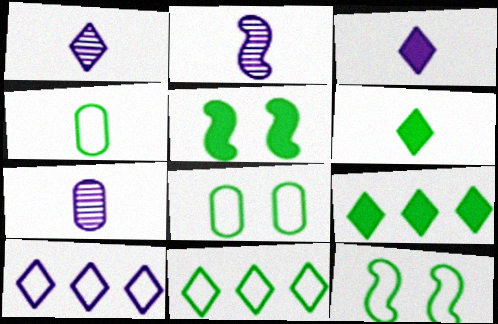[[1, 2, 7], 
[4, 11, 12]]